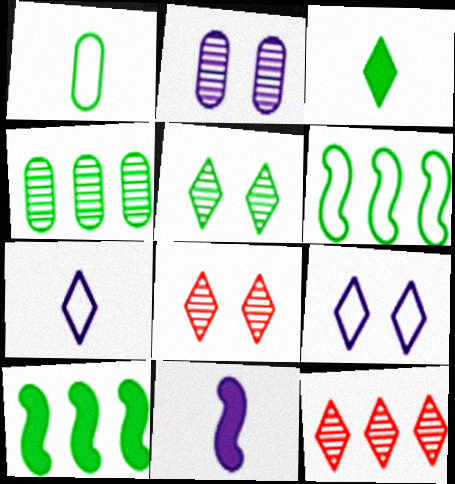[[1, 5, 10], 
[3, 9, 12]]